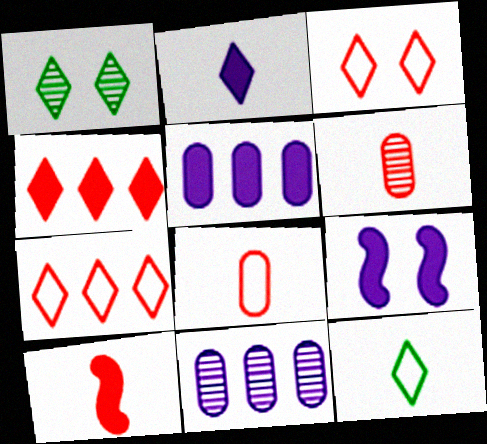[[1, 2, 7], 
[2, 5, 9]]